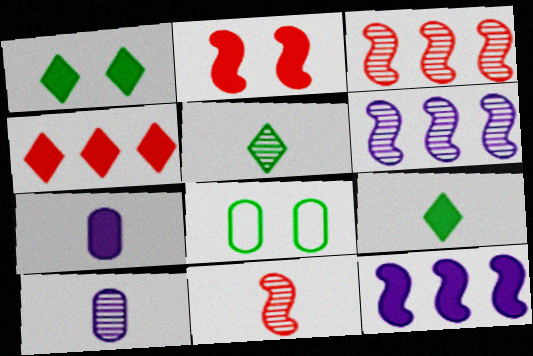[[5, 10, 11]]